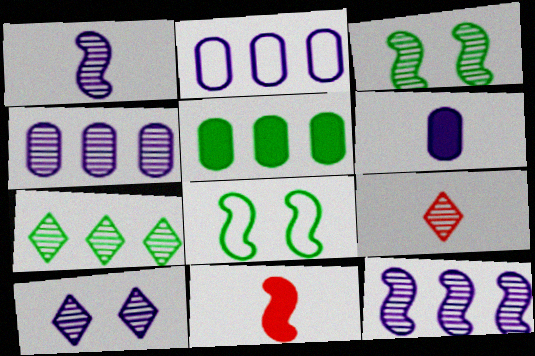[[1, 4, 10], 
[3, 4, 9], 
[7, 9, 10], 
[8, 11, 12]]